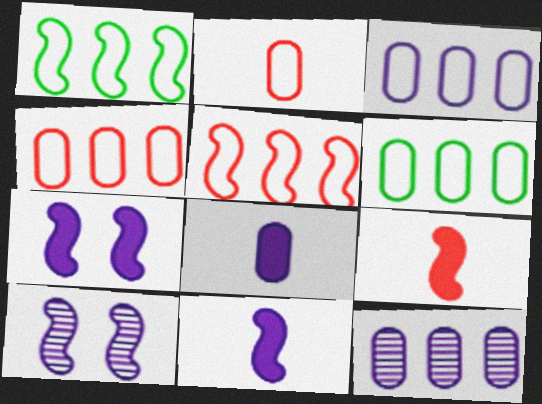[[1, 9, 10], 
[3, 4, 6]]